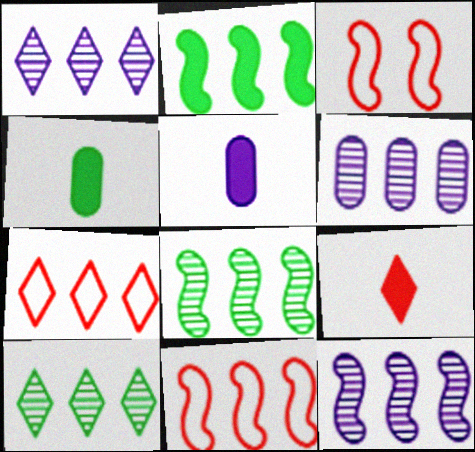[[1, 3, 4], 
[1, 6, 12], 
[2, 6, 7], 
[2, 11, 12], 
[3, 5, 10]]